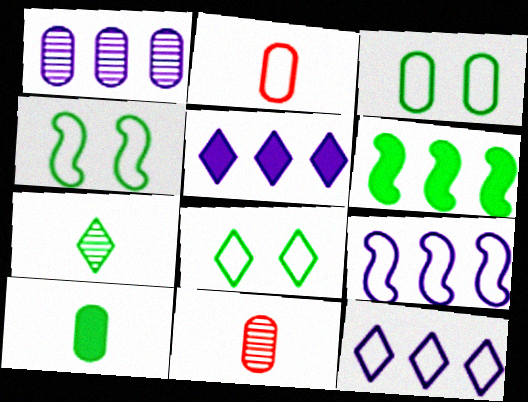[[1, 5, 9], 
[2, 4, 12], 
[2, 8, 9], 
[3, 4, 8], 
[3, 6, 7], 
[4, 5, 11]]